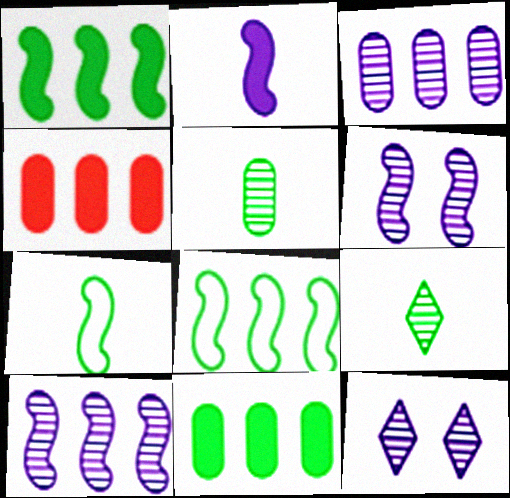[[4, 7, 12]]